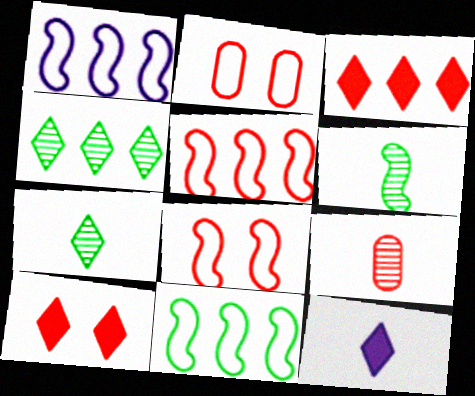[[1, 5, 11], 
[3, 8, 9], 
[5, 9, 10]]